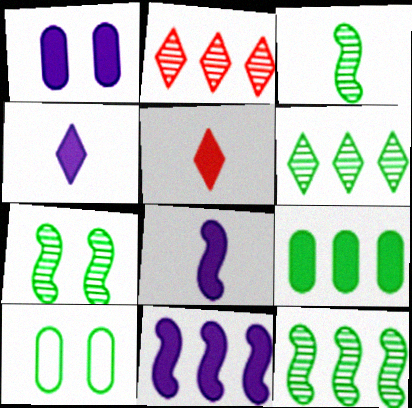[[1, 4, 11], 
[2, 8, 10], 
[3, 7, 12]]